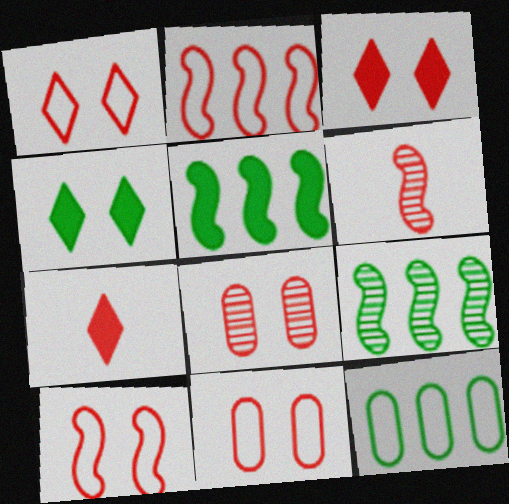[[1, 10, 11], 
[2, 7, 8], 
[3, 8, 10]]